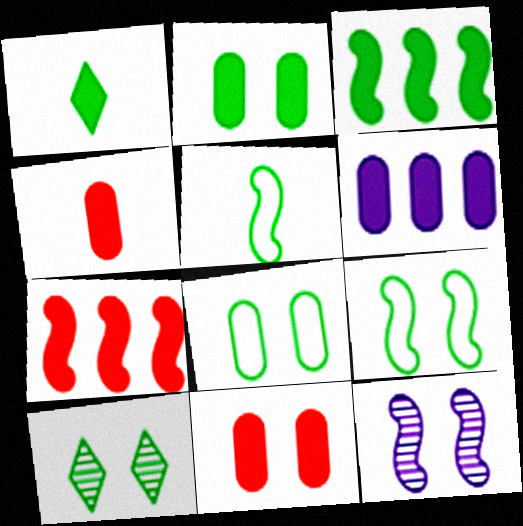[[1, 2, 3], 
[2, 4, 6], 
[2, 9, 10], 
[5, 7, 12]]